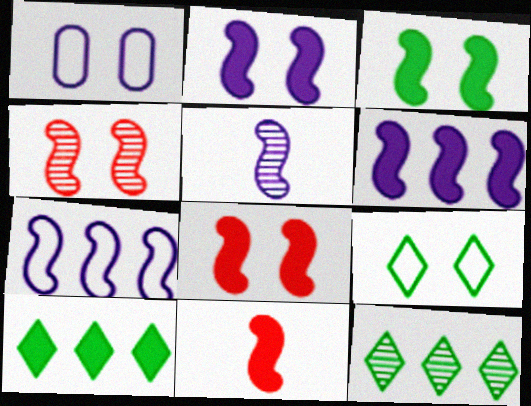[[1, 11, 12], 
[2, 3, 8], 
[2, 5, 7], 
[3, 6, 11]]